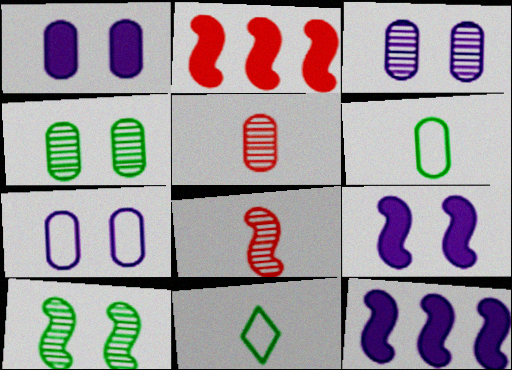[[1, 3, 7], 
[2, 3, 11]]